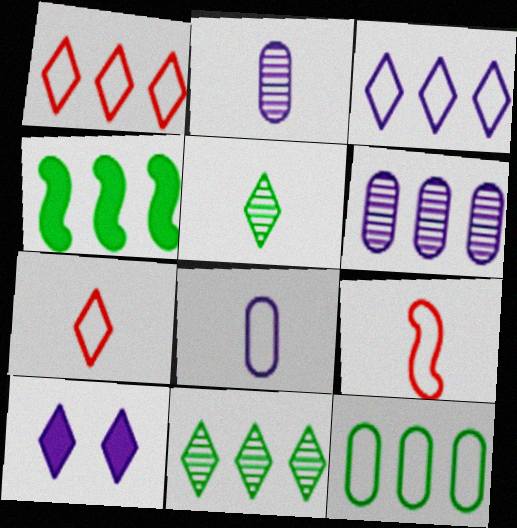[[1, 4, 6], 
[1, 5, 10], 
[4, 11, 12], 
[7, 10, 11]]